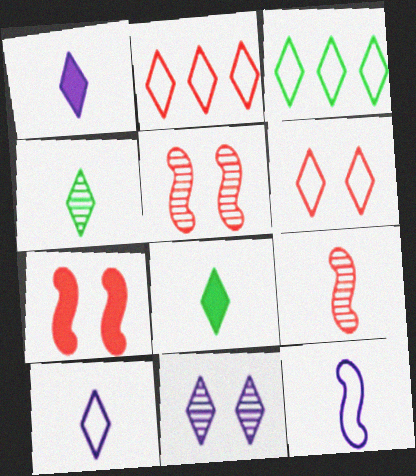[[2, 8, 11], 
[3, 6, 10]]